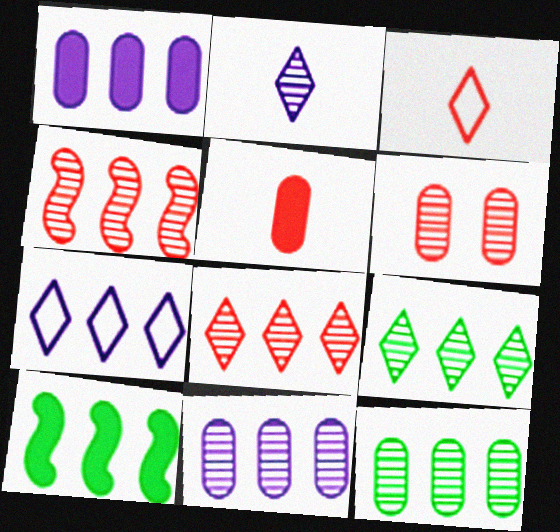[[4, 9, 11]]